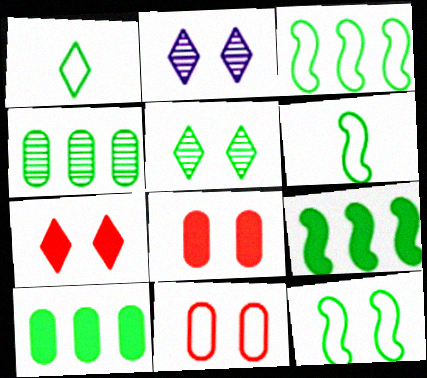[[2, 8, 12], 
[3, 6, 12], 
[5, 6, 10]]